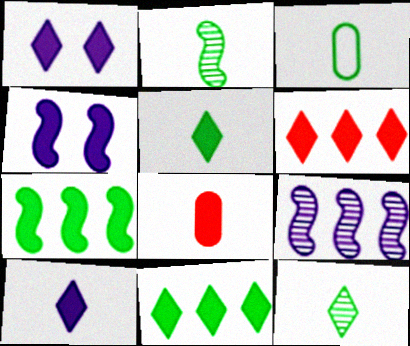[[1, 5, 6], 
[1, 7, 8], 
[2, 3, 5], 
[4, 8, 11]]